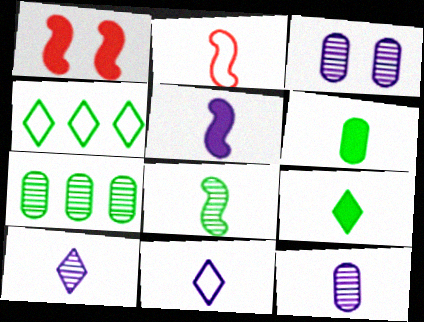[[1, 4, 12], 
[1, 7, 11], 
[2, 5, 8], 
[2, 6, 10], 
[2, 9, 12], 
[5, 11, 12]]